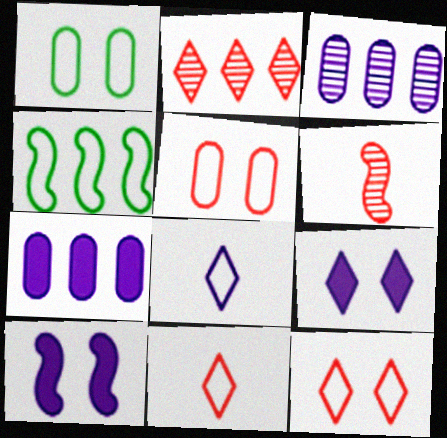[[2, 4, 7], 
[3, 8, 10], 
[4, 5, 8], 
[4, 6, 10]]